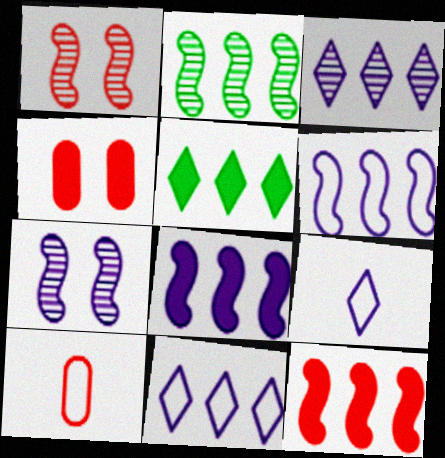[[2, 4, 9], 
[2, 6, 12], 
[5, 7, 10]]